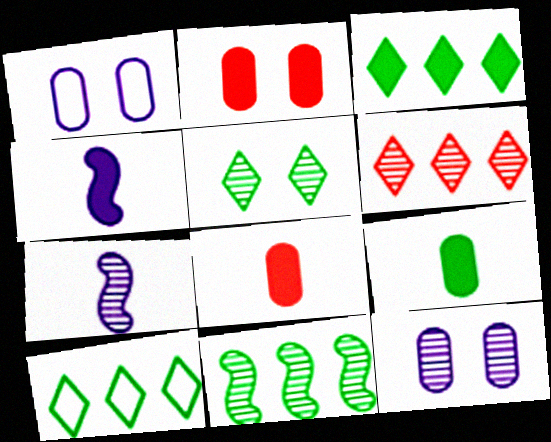[[2, 3, 4], 
[2, 7, 10]]